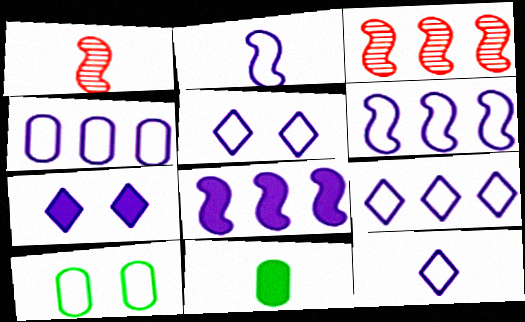[[1, 11, 12], 
[2, 4, 5], 
[3, 5, 11], 
[4, 6, 9], 
[5, 9, 12]]